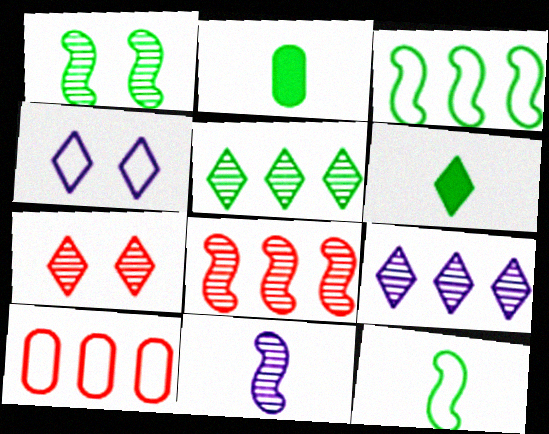[[1, 8, 11], 
[2, 4, 8], 
[4, 10, 12]]